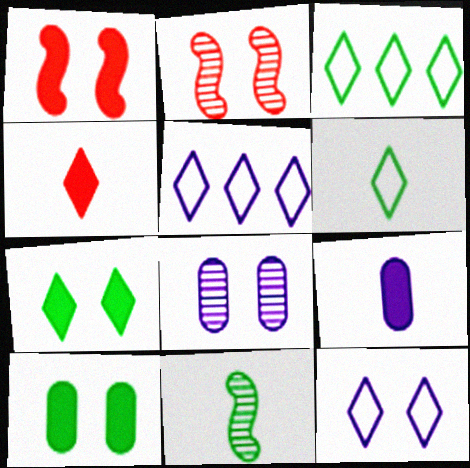[[2, 3, 9], 
[2, 10, 12], 
[3, 10, 11]]